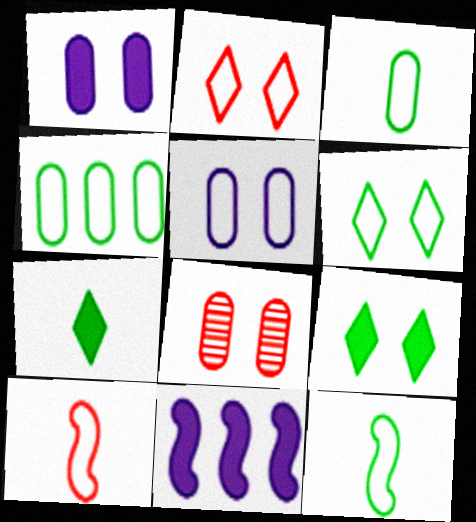[[4, 6, 12]]